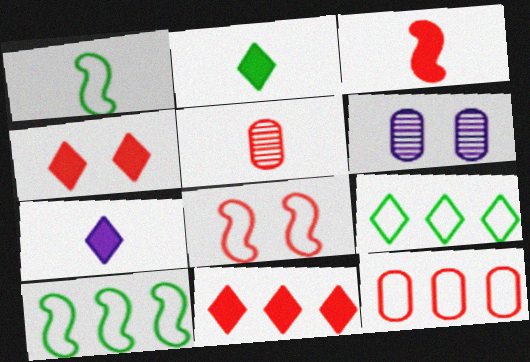[[1, 5, 7], 
[1, 6, 11], 
[3, 6, 9], 
[5, 8, 11]]